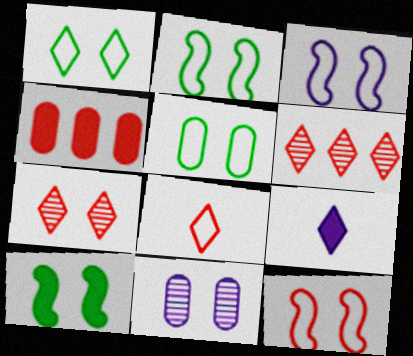[[1, 2, 5], 
[1, 6, 9], 
[2, 3, 12], 
[4, 9, 10]]